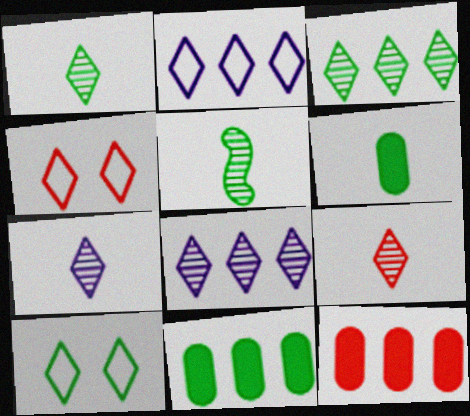[[1, 7, 9], 
[5, 10, 11]]